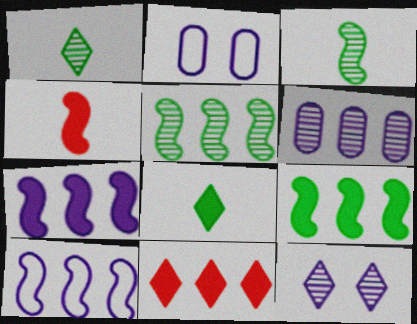[[2, 3, 11]]